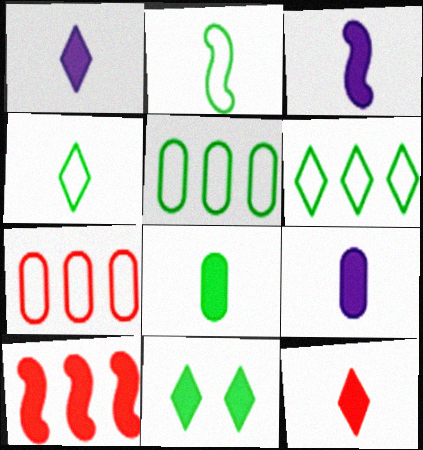[[1, 3, 9], 
[3, 8, 12], 
[9, 10, 11]]